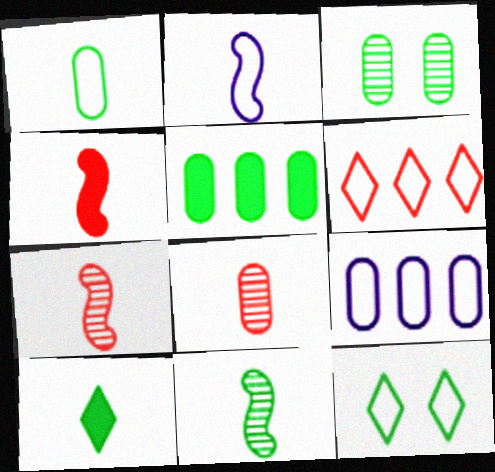[[1, 3, 5], 
[1, 10, 11], 
[2, 4, 11], 
[2, 8, 10], 
[5, 11, 12]]